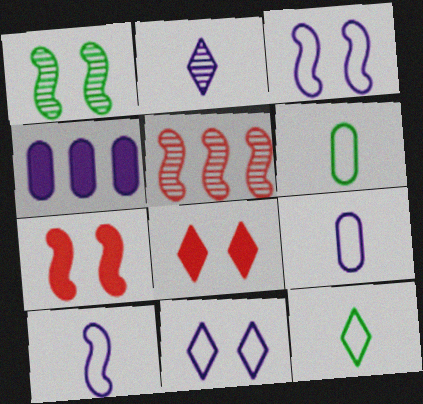[[1, 3, 7], 
[2, 3, 4]]